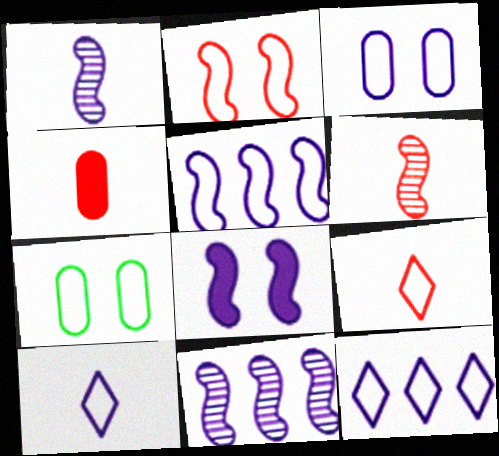[[1, 5, 8], 
[3, 5, 10], 
[4, 6, 9], 
[5, 7, 9]]